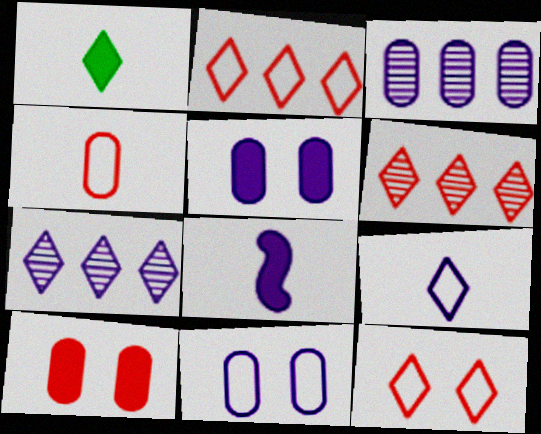[[1, 7, 12], 
[7, 8, 11]]